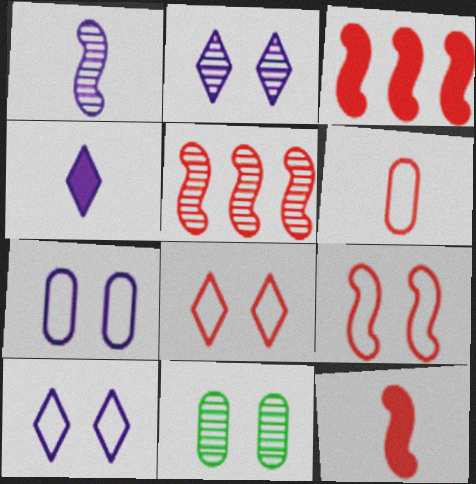[[5, 9, 12]]